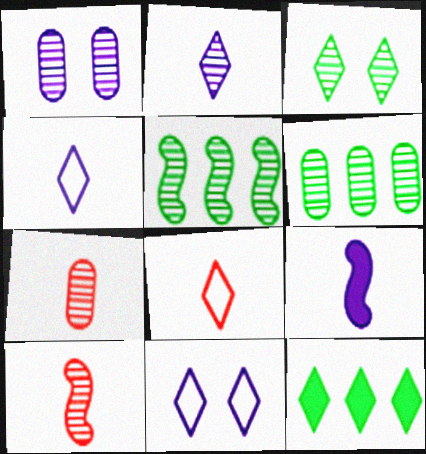[[1, 6, 7]]